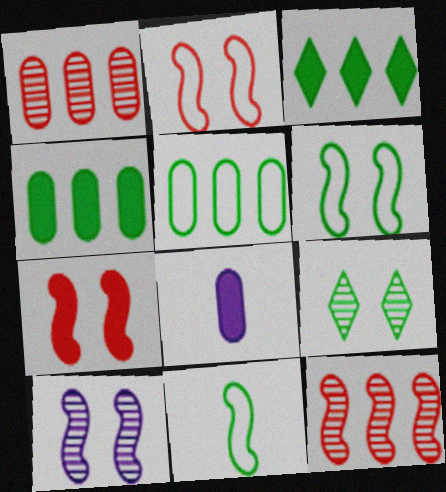[[3, 7, 8], 
[4, 9, 11], 
[6, 7, 10]]